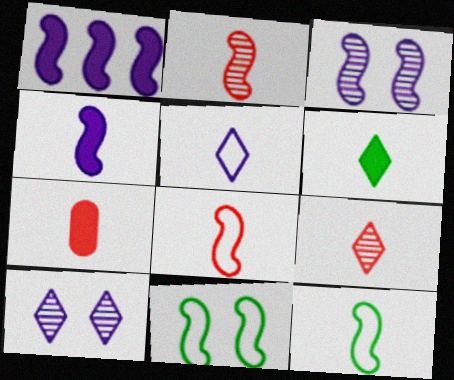[[1, 2, 11], 
[2, 4, 12], 
[4, 6, 7], 
[5, 6, 9], 
[7, 8, 9]]